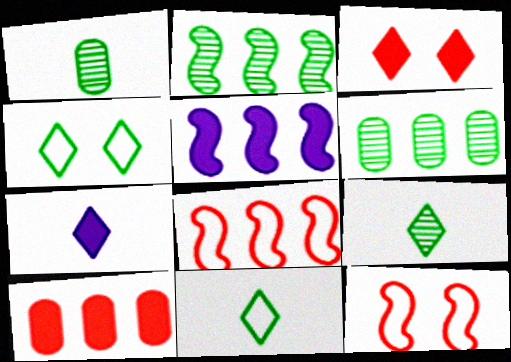[[2, 5, 8], 
[6, 7, 12]]